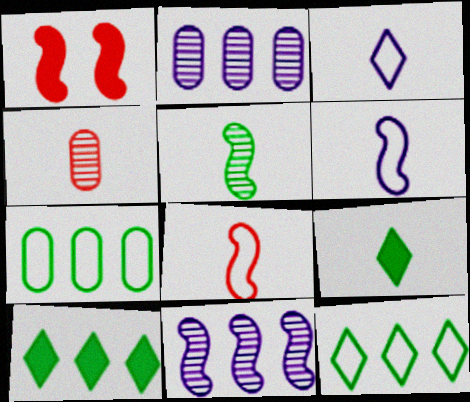[[4, 6, 9]]